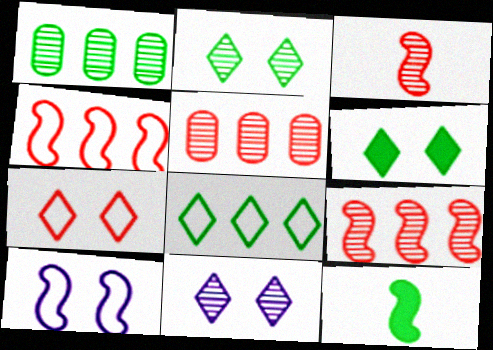[[1, 3, 11], 
[6, 7, 11], 
[9, 10, 12]]